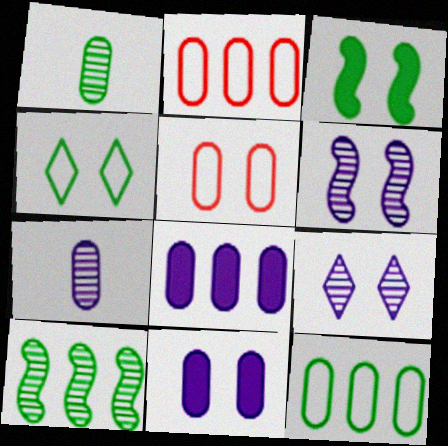[[1, 2, 11], 
[1, 5, 8], 
[3, 5, 9]]